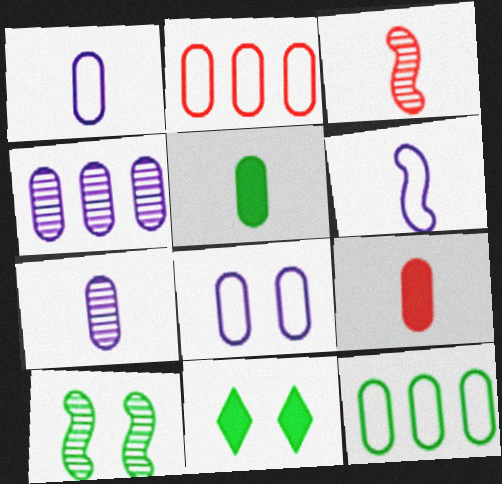[]